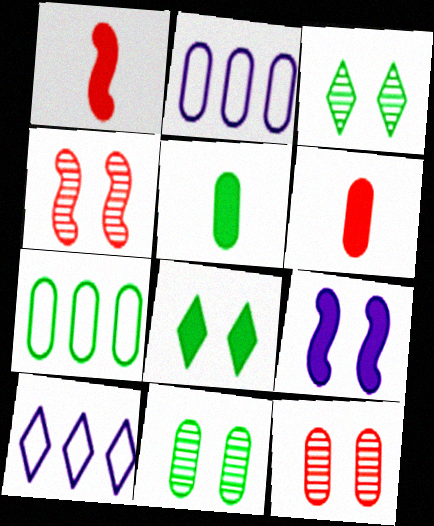[[1, 2, 3], 
[1, 10, 11], 
[2, 5, 12], 
[2, 6, 11], 
[4, 5, 10], 
[5, 7, 11]]